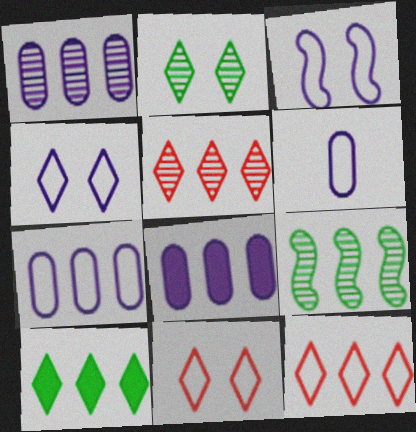[[1, 5, 9], 
[1, 7, 8], 
[8, 9, 12]]